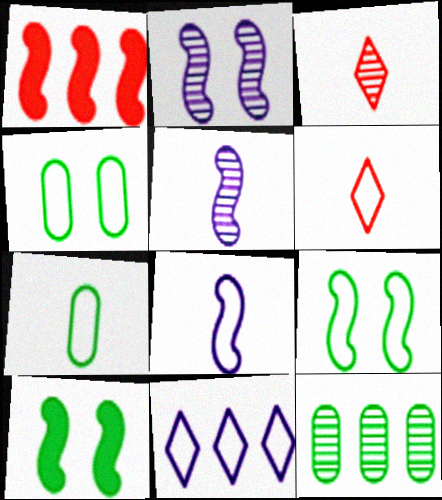[[1, 5, 9], 
[1, 11, 12], 
[2, 3, 12], 
[6, 7, 8]]